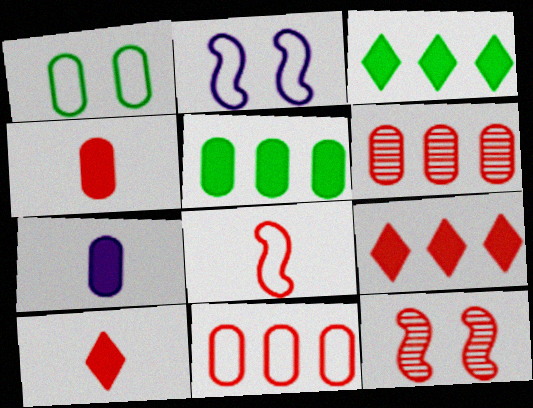[[1, 6, 7], 
[10, 11, 12]]